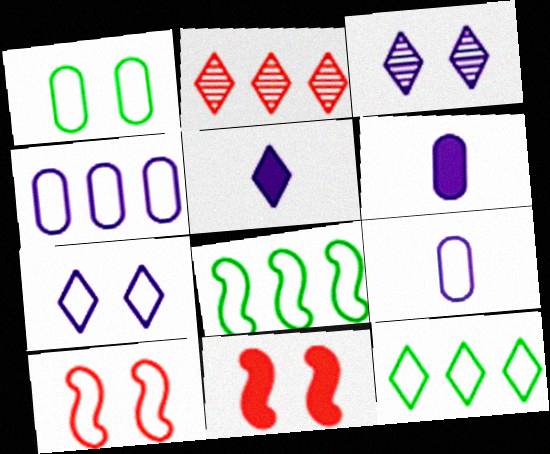[[1, 3, 11], 
[1, 7, 10], 
[9, 10, 12]]